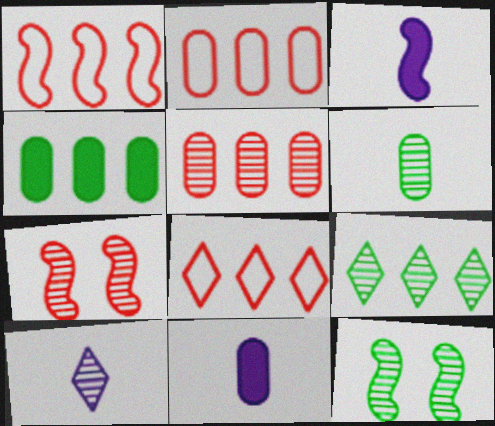[[1, 2, 8], 
[1, 3, 12], 
[5, 10, 12], 
[6, 9, 12], 
[8, 11, 12]]